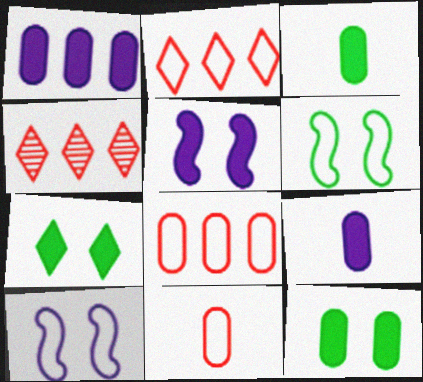[[3, 4, 10], 
[4, 6, 9]]